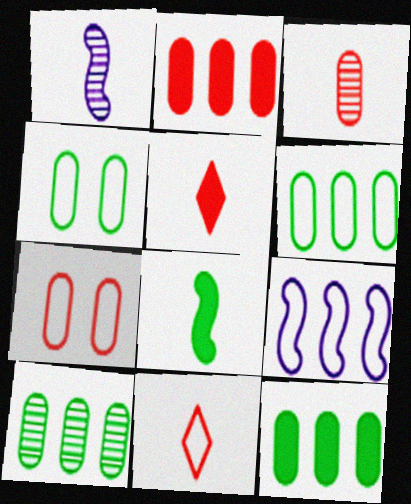[[2, 3, 7], 
[4, 9, 11], 
[6, 10, 12]]